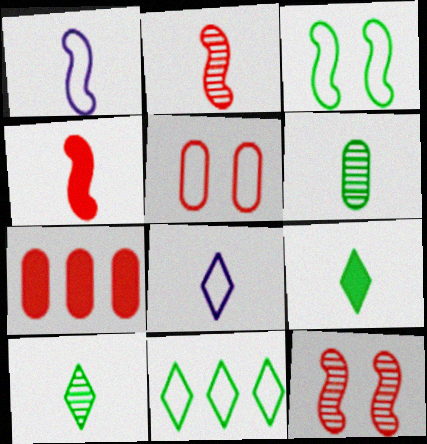[[1, 5, 11], 
[4, 6, 8]]